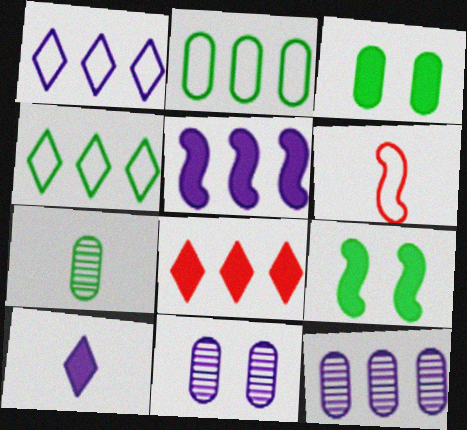[[1, 5, 12], 
[2, 3, 7], 
[4, 7, 9], 
[6, 7, 10]]